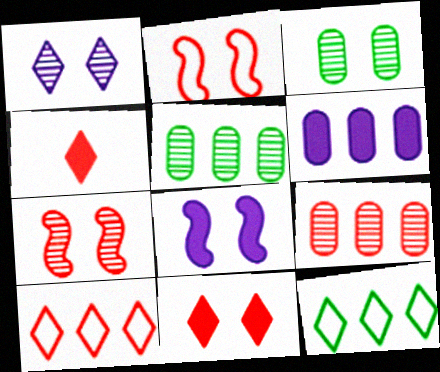[[1, 3, 7], 
[1, 4, 12], 
[2, 4, 9]]